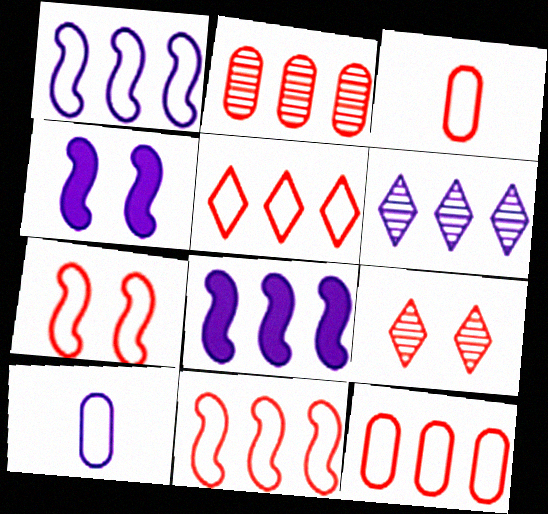[[3, 5, 7], 
[4, 6, 10], 
[5, 11, 12]]